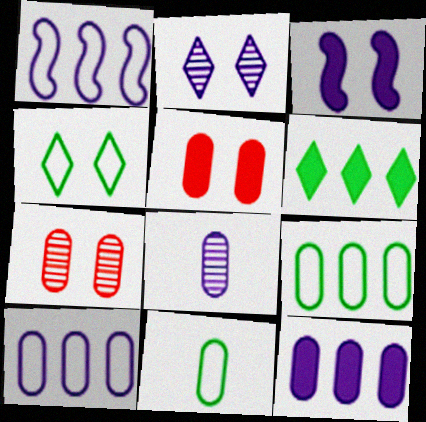[[3, 4, 7], 
[5, 8, 9], 
[7, 11, 12]]